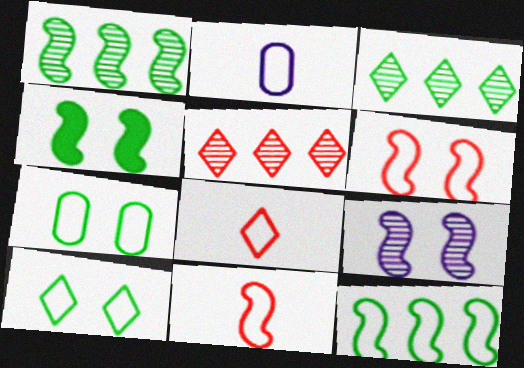[[2, 4, 5], 
[4, 6, 9]]